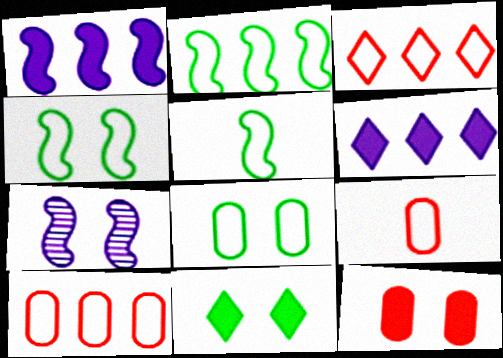[[2, 4, 5]]